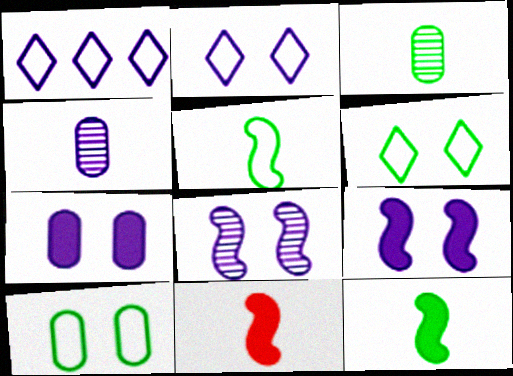[[1, 4, 9], 
[2, 7, 8]]